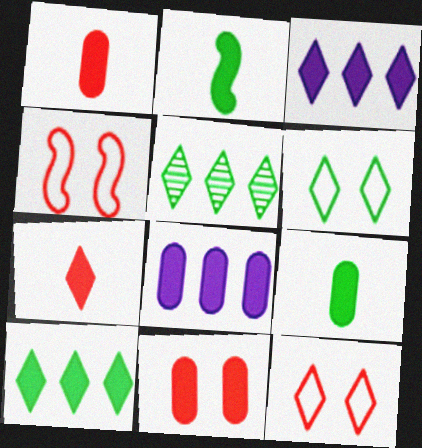[[2, 3, 11], 
[8, 9, 11]]